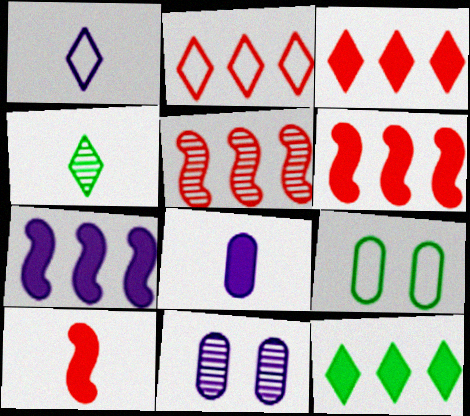[[1, 7, 11], 
[4, 5, 11]]